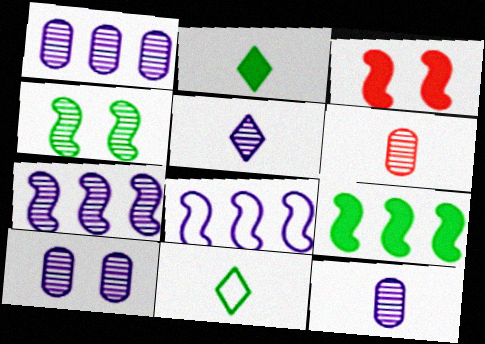[[1, 3, 11], 
[1, 10, 12], 
[5, 7, 10]]